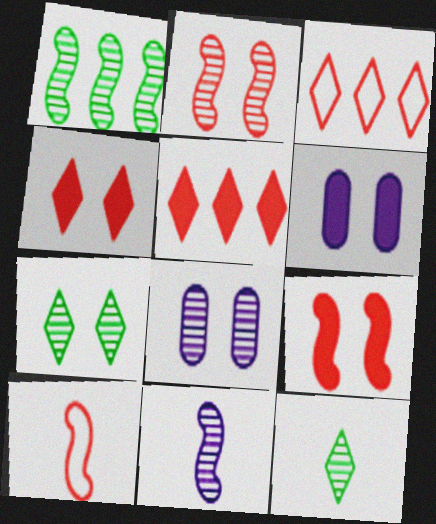[[1, 2, 11], 
[2, 7, 8]]